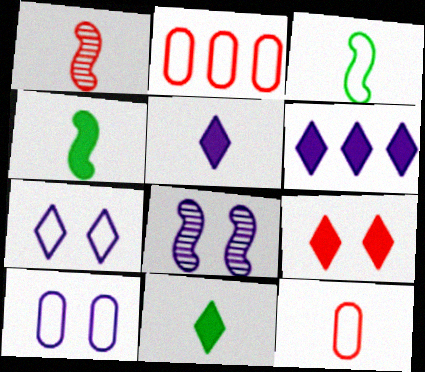[[1, 2, 9], 
[2, 3, 7], 
[2, 8, 11], 
[6, 9, 11]]